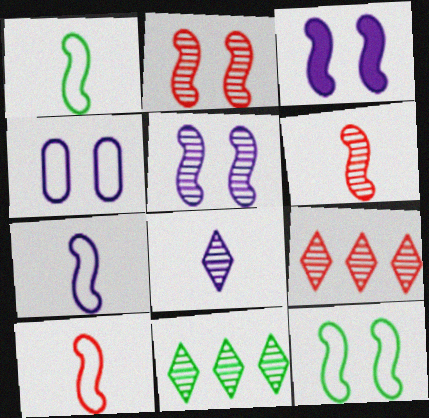[[1, 7, 10], 
[2, 3, 12]]